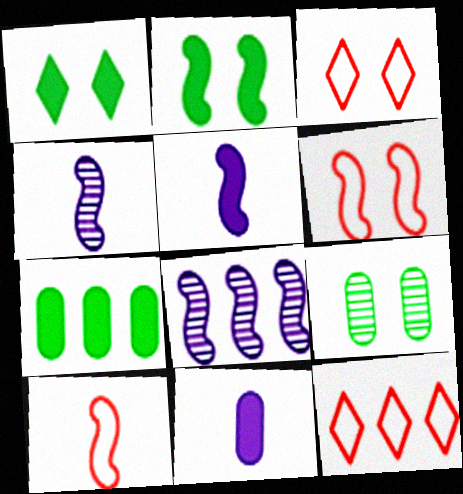[[2, 8, 10], 
[3, 4, 7], 
[5, 9, 12], 
[7, 8, 12]]